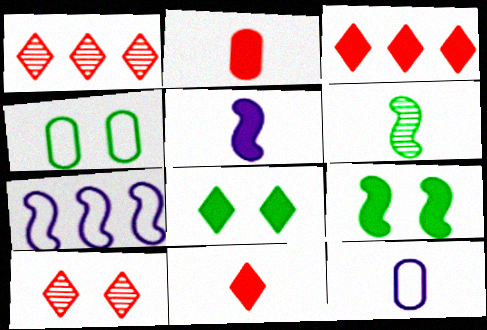[[1, 4, 5], 
[1, 9, 12], 
[6, 11, 12]]